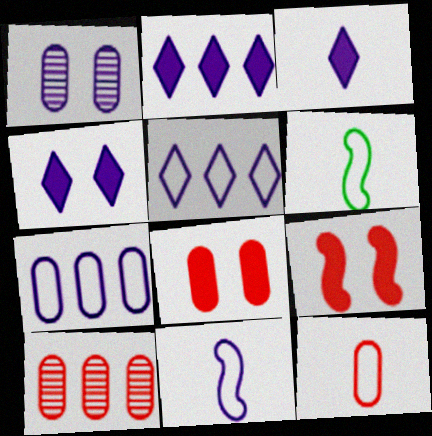[[1, 2, 11], 
[2, 3, 4], 
[4, 6, 10], 
[8, 10, 12]]